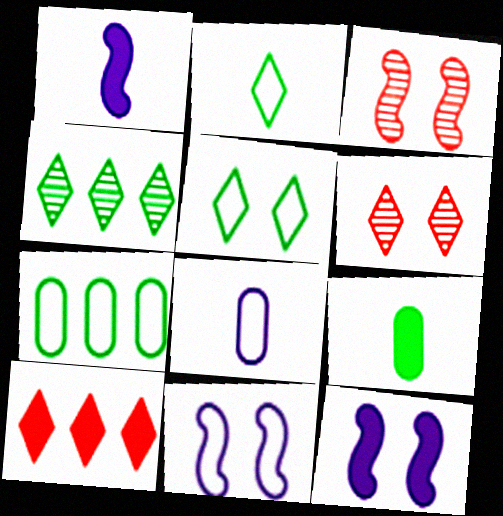[[1, 6, 7], 
[9, 10, 12]]